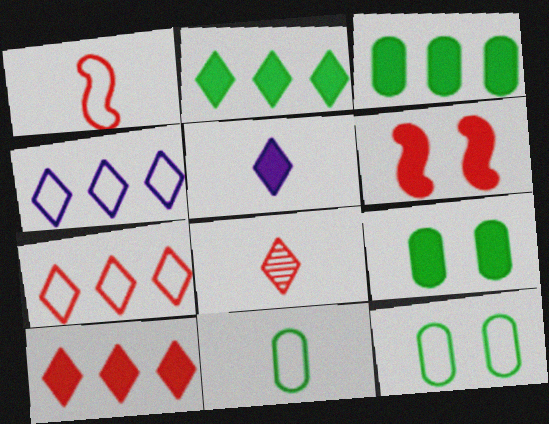[[1, 4, 12], 
[3, 5, 6]]